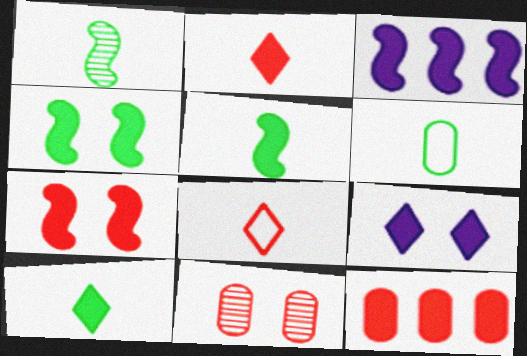[[1, 6, 10], 
[2, 7, 12], 
[3, 5, 7], 
[5, 9, 12]]